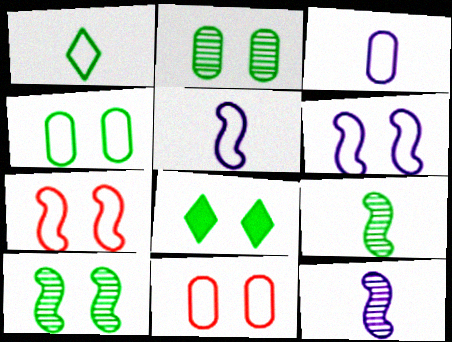[[4, 8, 10]]